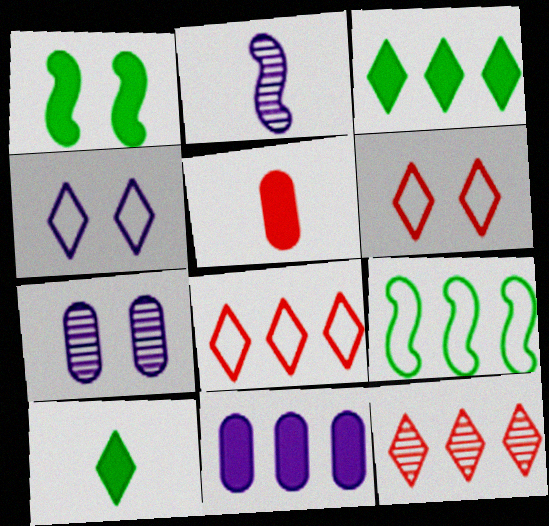[[1, 6, 7], 
[2, 4, 11], 
[4, 10, 12], 
[9, 11, 12]]